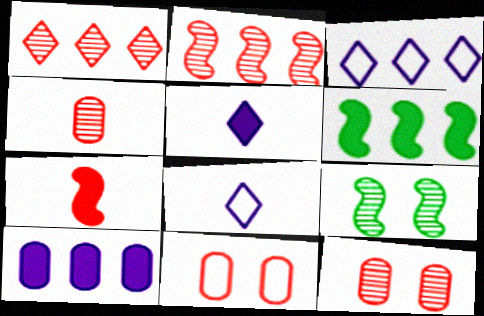[[1, 7, 11], 
[6, 8, 12]]